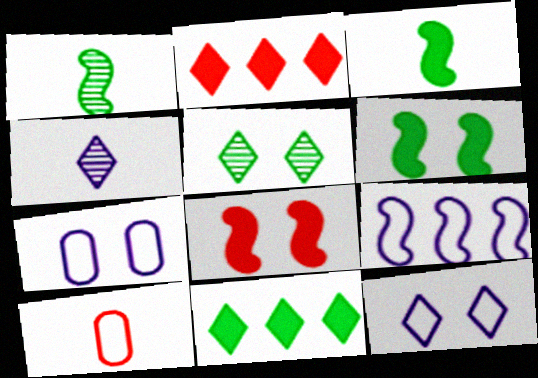[[1, 2, 7], 
[1, 8, 9], 
[3, 4, 10], 
[5, 7, 8]]